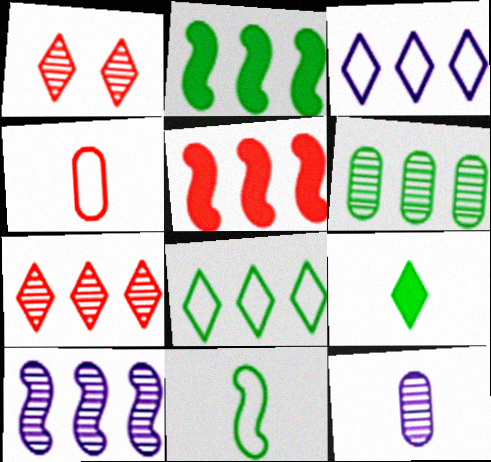[[1, 3, 9], 
[1, 4, 5], 
[2, 6, 8], 
[3, 5, 6], 
[6, 7, 10]]